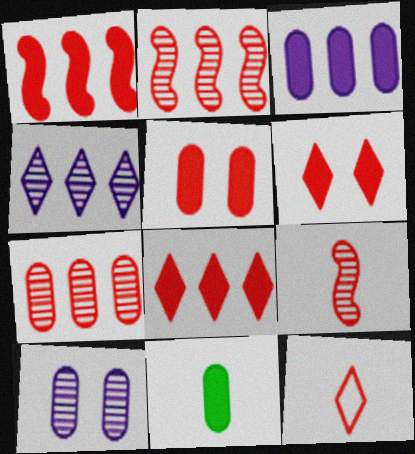[[2, 5, 12], 
[3, 5, 11]]